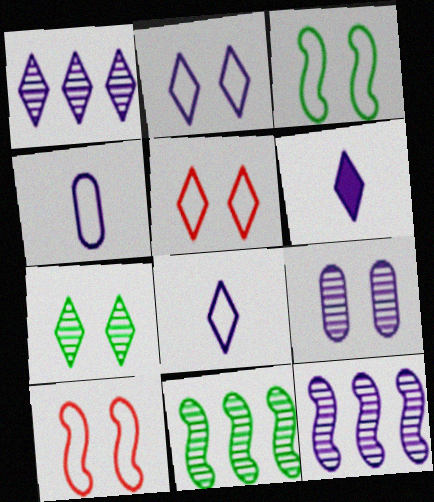[[1, 2, 6]]